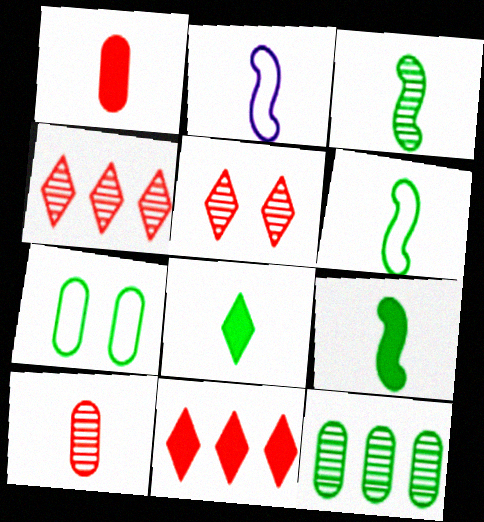[[2, 8, 10], 
[3, 6, 9]]